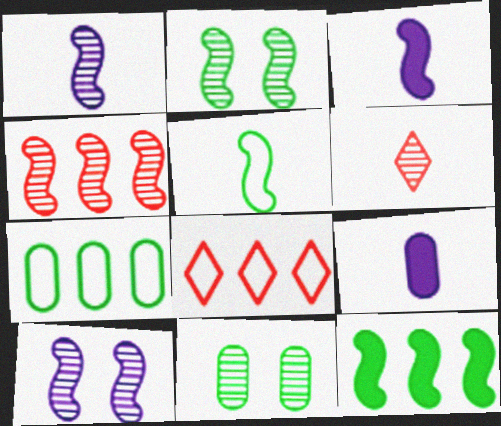[[1, 2, 4], 
[2, 5, 12], 
[2, 8, 9], 
[3, 8, 11], 
[5, 6, 9]]